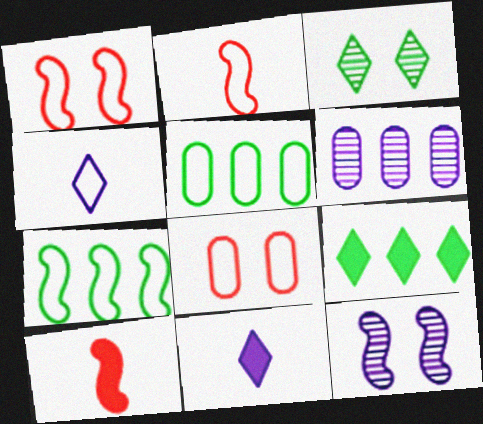[[1, 4, 5], 
[4, 7, 8], 
[7, 10, 12]]